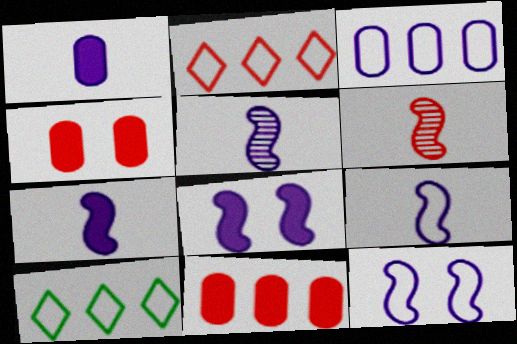[[2, 4, 6], 
[4, 5, 10], 
[5, 7, 9]]